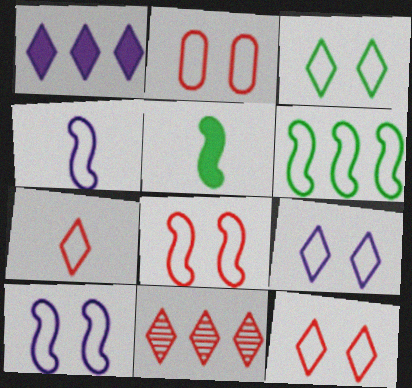[[2, 3, 10], 
[2, 8, 12], 
[3, 9, 12], 
[4, 6, 8]]